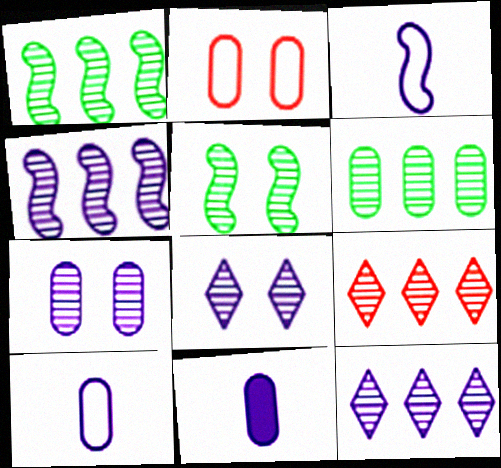[[2, 6, 11], 
[4, 6, 9]]